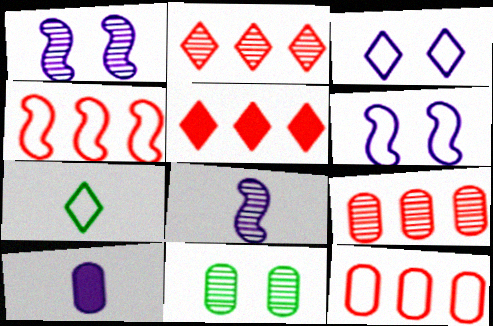[[2, 8, 11], 
[4, 5, 9], 
[6, 7, 12], 
[10, 11, 12]]